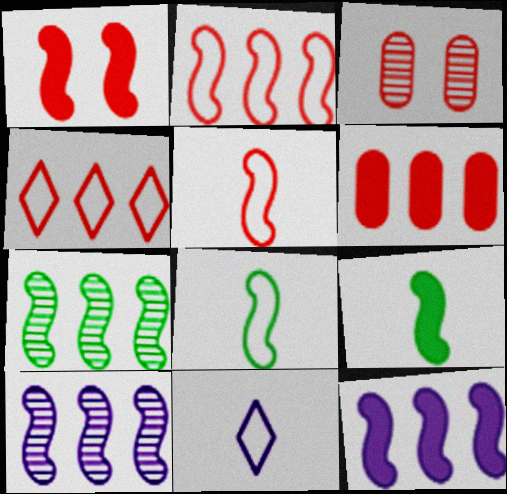[[1, 8, 10], 
[1, 9, 12], 
[2, 7, 12]]